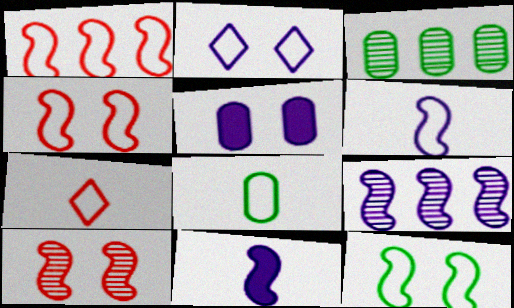[[1, 2, 8], 
[1, 6, 12], 
[6, 7, 8]]